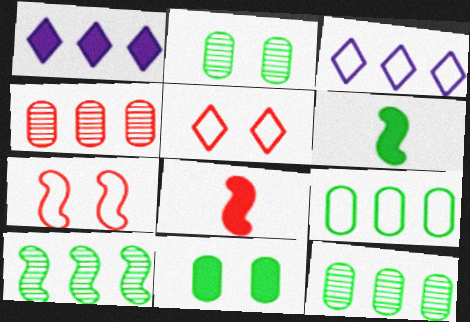[[1, 8, 11], 
[2, 3, 8], 
[4, 5, 8]]